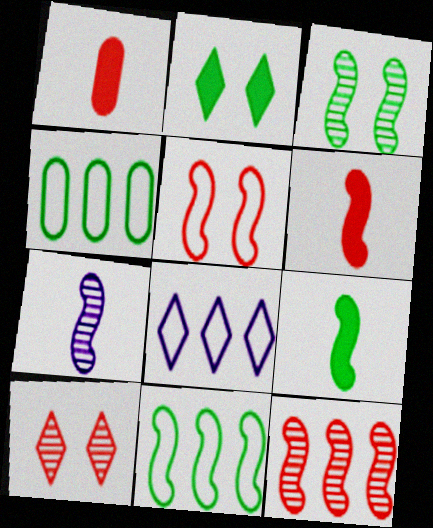[[1, 3, 8], 
[3, 7, 12], 
[3, 9, 11], 
[5, 6, 12]]